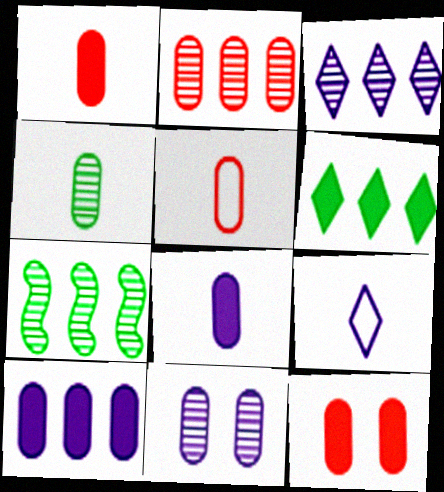[[2, 3, 7], 
[2, 4, 11], 
[2, 5, 12], 
[4, 5, 8], 
[7, 9, 12]]